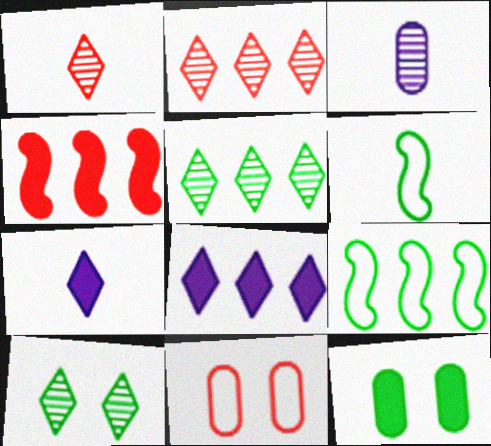[[1, 4, 11], 
[4, 7, 12], 
[5, 6, 12]]